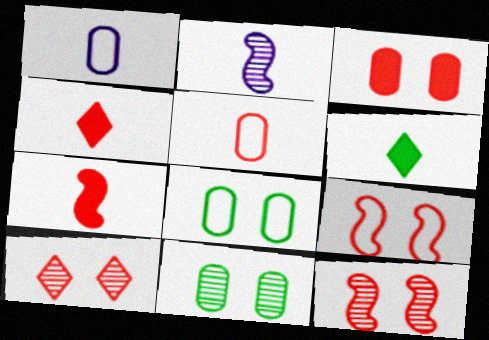[[2, 5, 6], 
[3, 9, 10]]